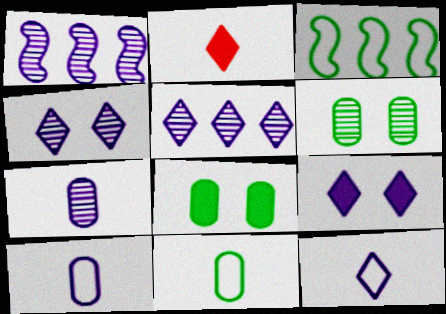[[1, 4, 7], 
[1, 9, 10], 
[5, 9, 12]]